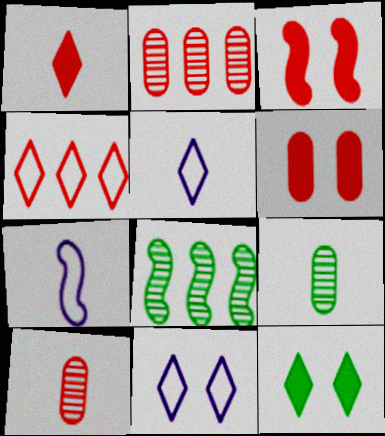[[1, 7, 9], 
[2, 7, 12], 
[3, 4, 10], 
[3, 7, 8], 
[5, 6, 8]]